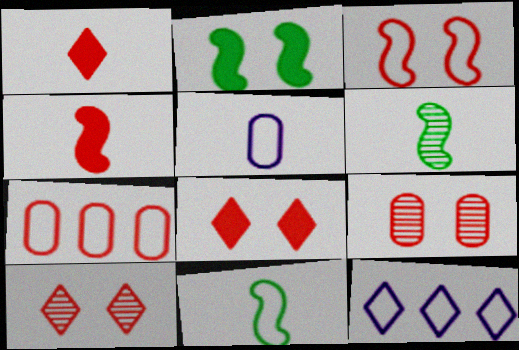[[1, 5, 6], 
[3, 8, 9], 
[4, 7, 10]]